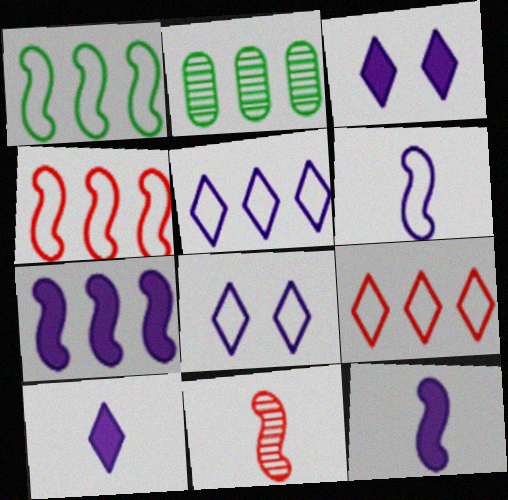[[2, 7, 9]]